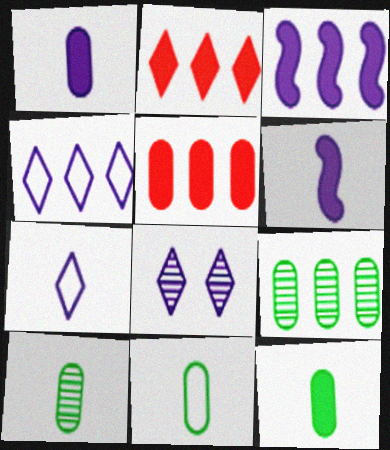[[10, 11, 12]]